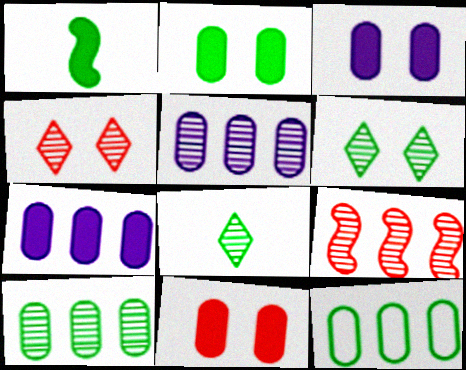[[1, 6, 12], 
[2, 3, 11]]